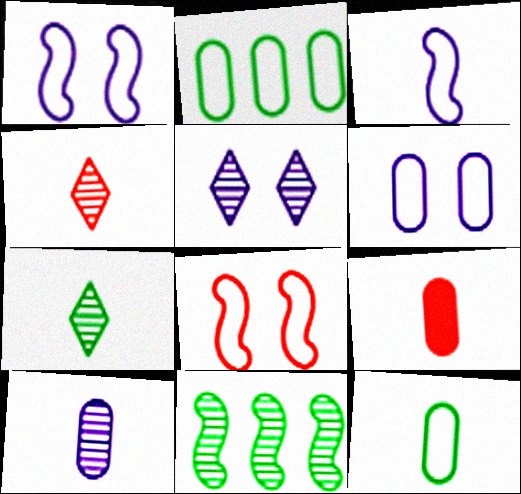[[3, 7, 9], 
[9, 10, 12]]